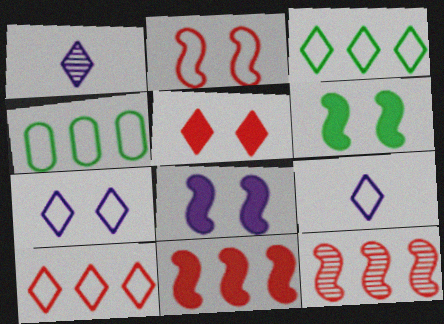[[1, 3, 5], 
[2, 4, 9]]